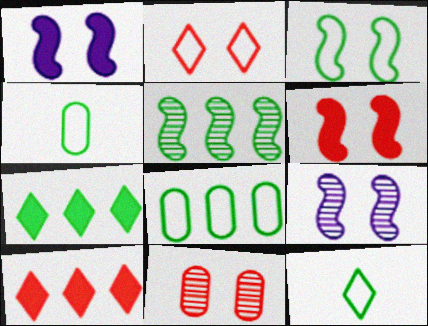[[2, 6, 11], 
[3, 6, 9], 
[3, 8, 12], 
[4, 9, 10], 
[5, 7, 8]]